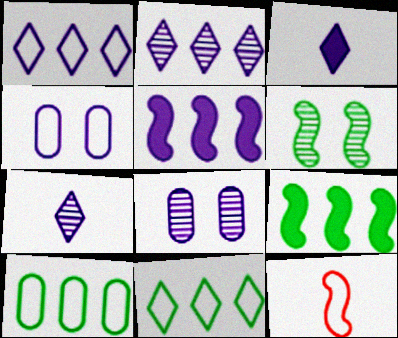[[4, 5, 7], 
[4, 11, 12], 
[5, 6, 12]]